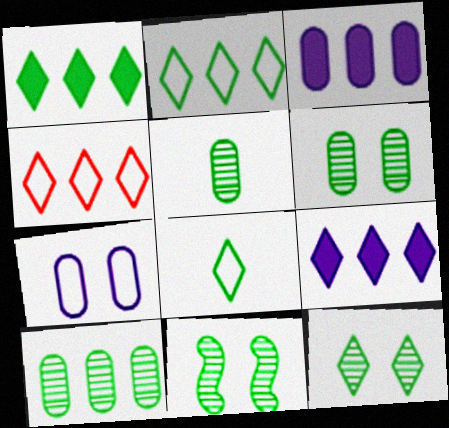[[1, 8, 12], 
[5, 6, 10], 
[6, 11, 12]]